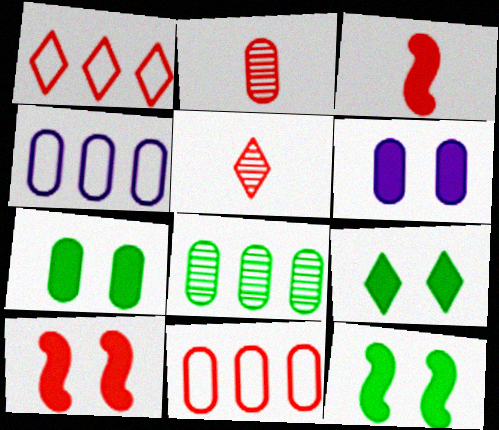[[1, 2, 10], 
[2, 4, 7], 
[4, 5, 12], 
[5, 10, 11], 
[6, 9, 10], 
[7, 9, 12]]